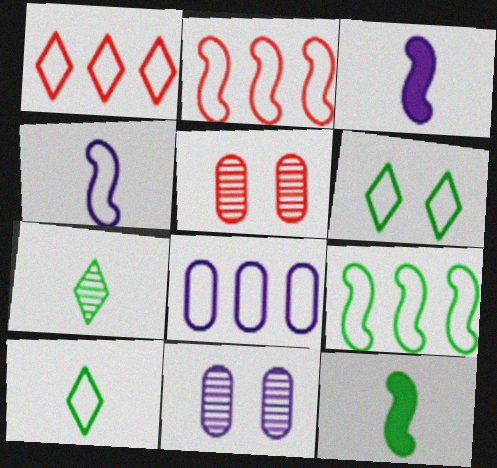[[1, 8, 9], 
[1, 11, 12]]